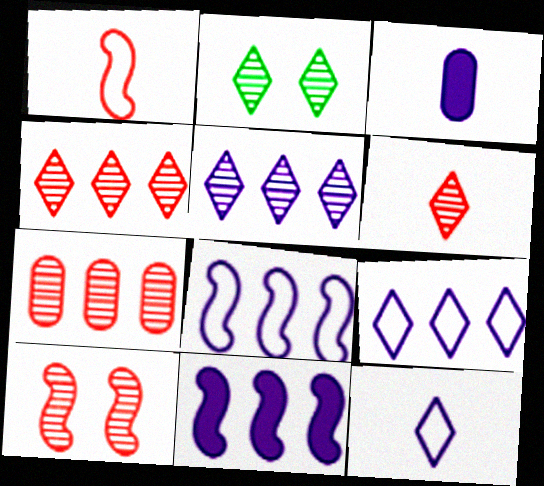[[2, 5, 6], 
[6, 7, 10]]